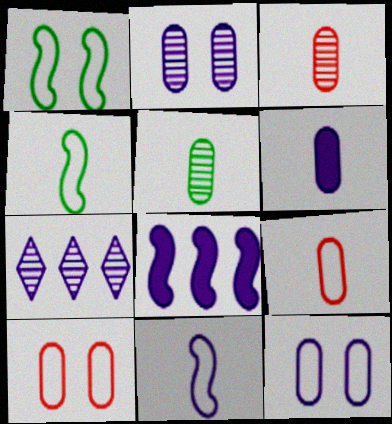[[5, 6, 9]]